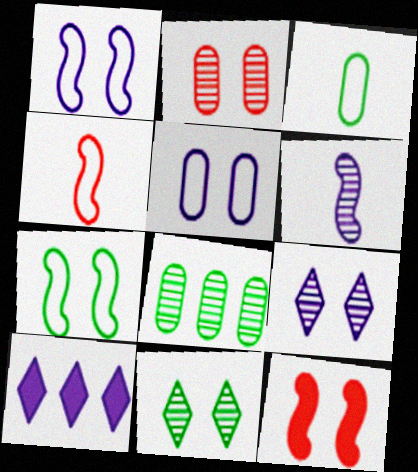[[5, 6, 10], 
[5, 11, 12]]